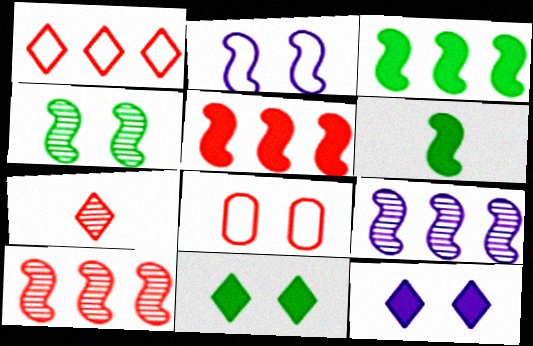[[2, 6, 10], 
[4, 8, 12], 
[5, 7, 8]]